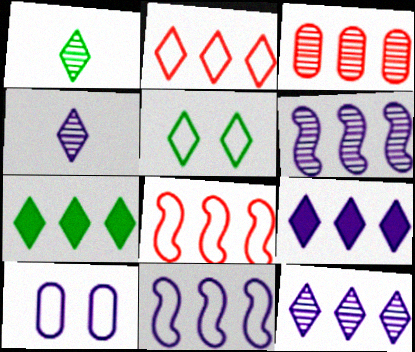[[1, 5, 7], 
[2, 7, 12], 
[3, 7, 11]]